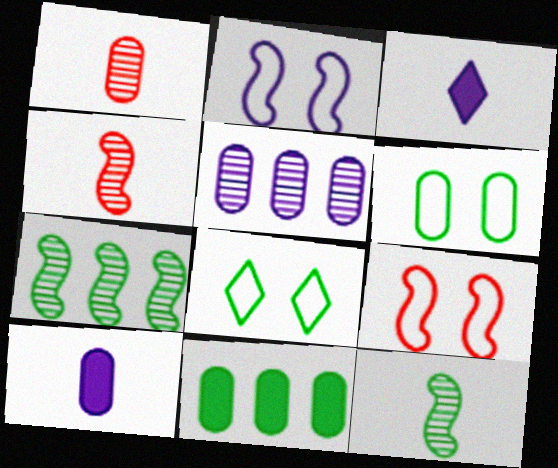[[2, 3, 5], 
[8, 11, 12]]